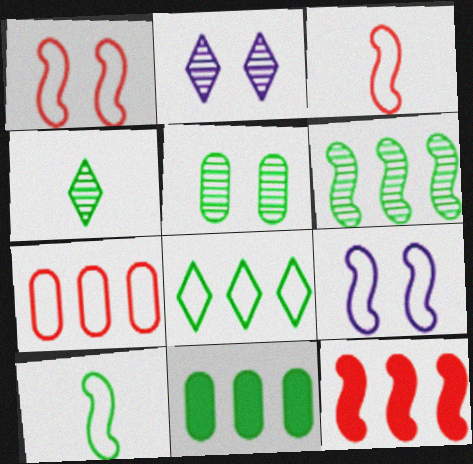[[2, 3, 11], 
[4, 5, 6], 
[6, 8, 11]]